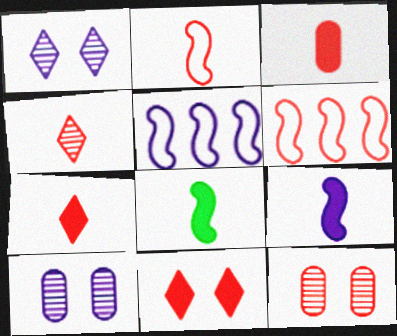[[2, 3, 4], 
[6, 7, 12]]